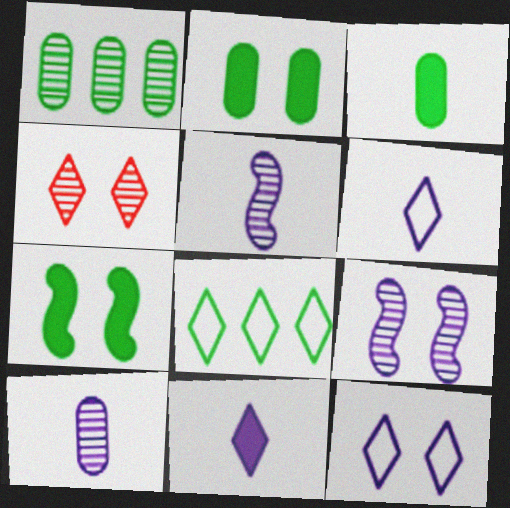[[1, 4, 5], 
[4, 8, 11]]